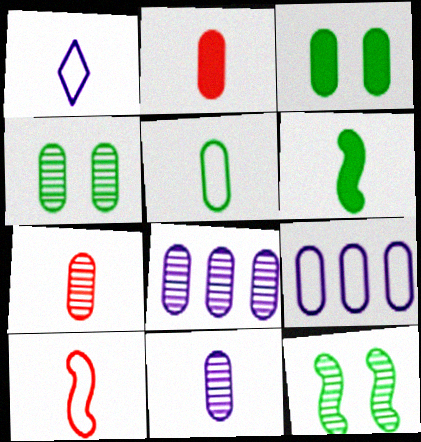[[1, 5, 10], 
[1, 6, 7], 
[2, 4, 9], 
[2, 5, 11], 
[3, 7, 9], 
[4, 7, 8]]